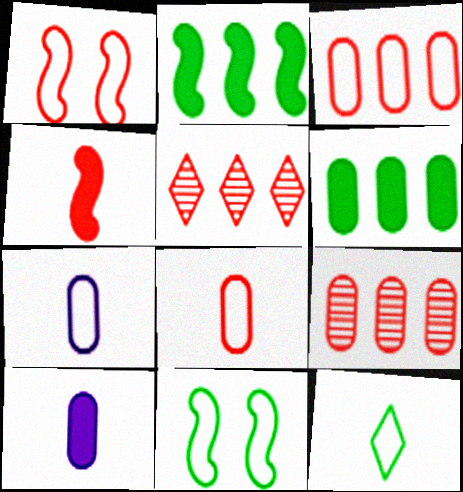[[5, 10, 11]]